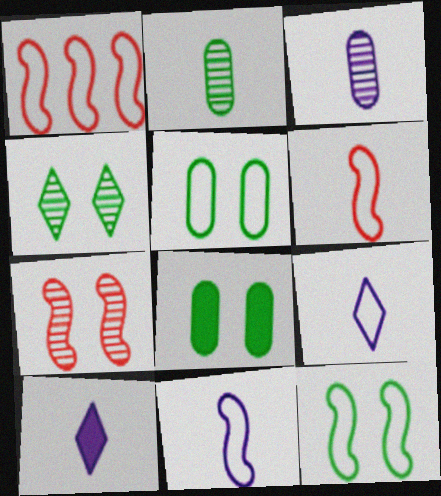[[1, 5, 9], 
[1, 11, 12], 
[2, 6, 10], 
[3, 10, 11], 
[4, 8, 12]]